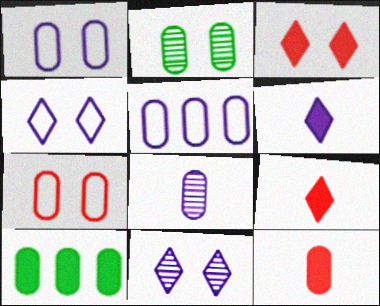[[2, 5, 12], 
[7, 8, 10]]